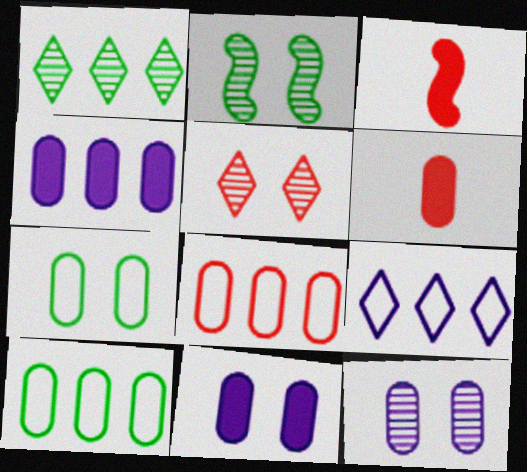[[2, 5, 12], 
[2, 6, 9], 
[3, 5, 8], 
[6, 10, 12]]